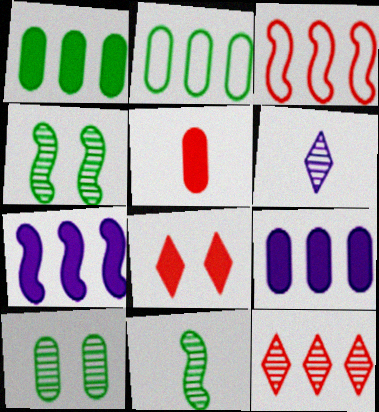[[2, 7, 12]]